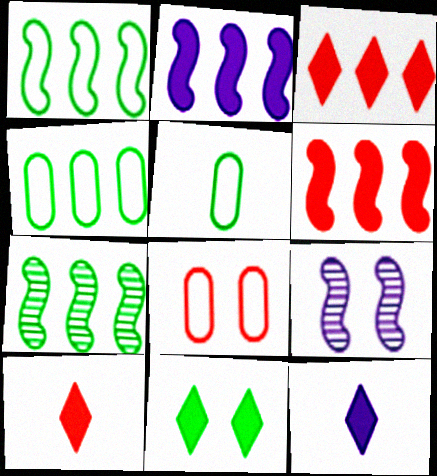[[3, 5, 9], 
[3, 11, 12], 
[4, 9, 10], 
[5, 7, 11], 
[7, 8, 12], 
[8, 9, 11]]